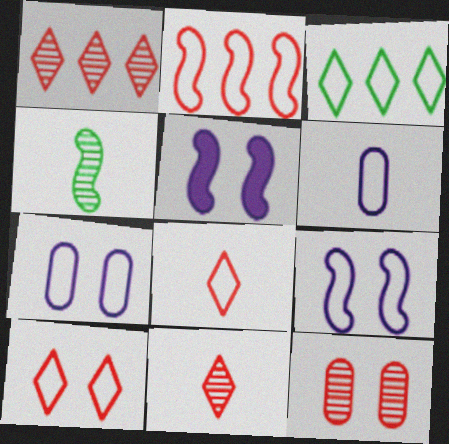[[2, 4, 5]]